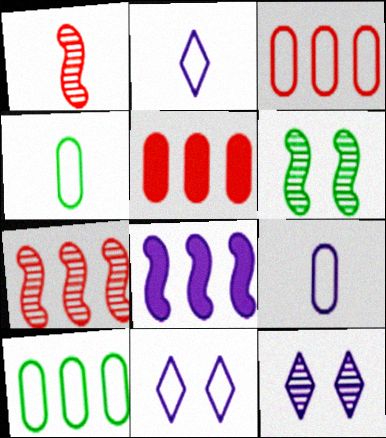[[2, 5, 6], 
[8, 9, 12]]